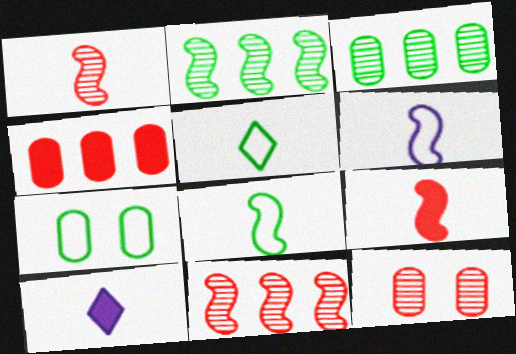[[7, 10, 11]]